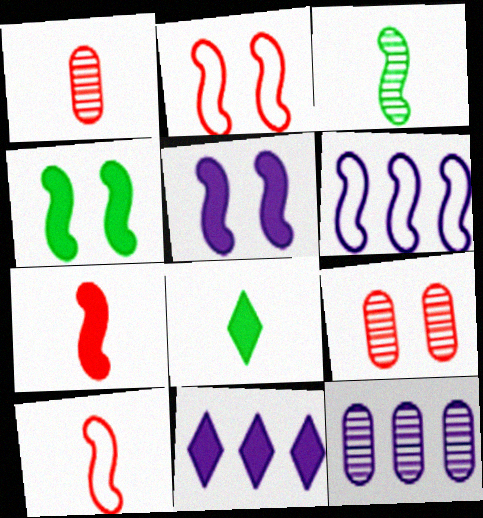[[2, 8, 12], 
[6, 8, 9], 
[6, 11, 12]]